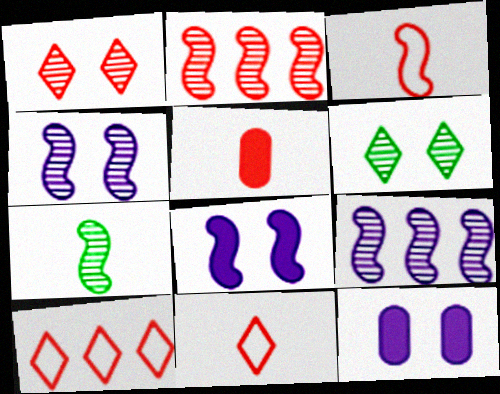[[2, 4, 7], 
[7, 10, 12]]